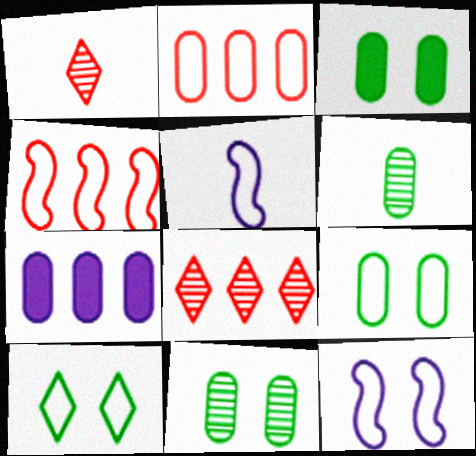[[2, 5, 10], 
[3, 5, 8], 
[3, 9, 11]]